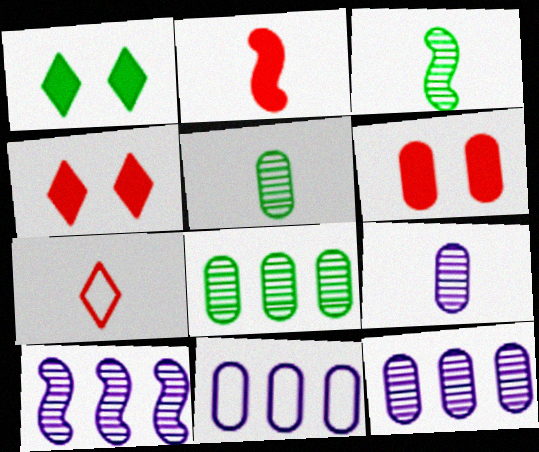[[3, 4, 11], 
[5, 6, 11]]